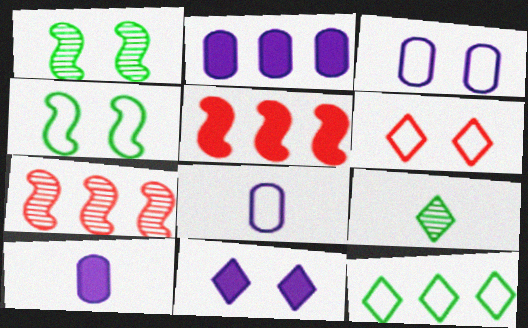[[2, 7, 12], 
[3, 4, 6], 
[3, 5, 9]]